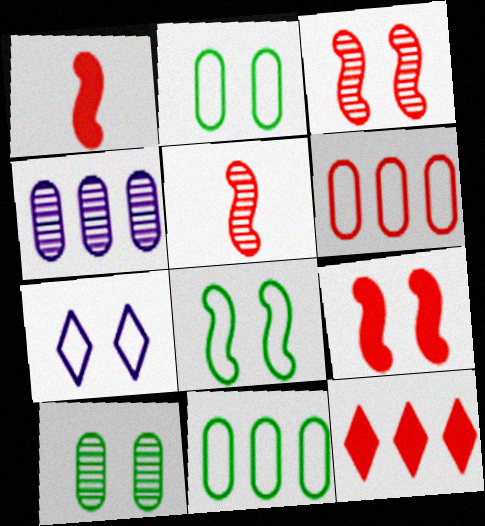[[7, 9, 10]]